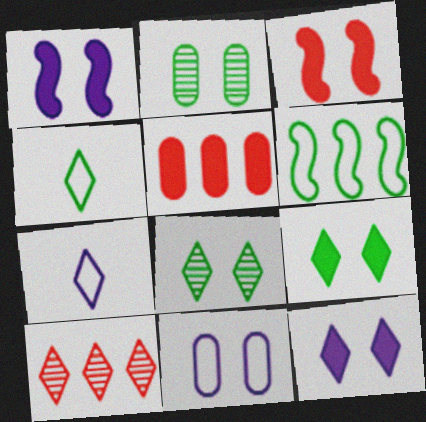[[3, 8, 11], 
[4, 10, 12], 
[7, 9, 10]]